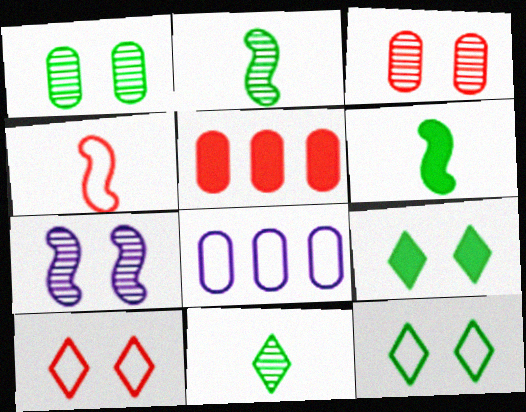[[4, 8, 12]]